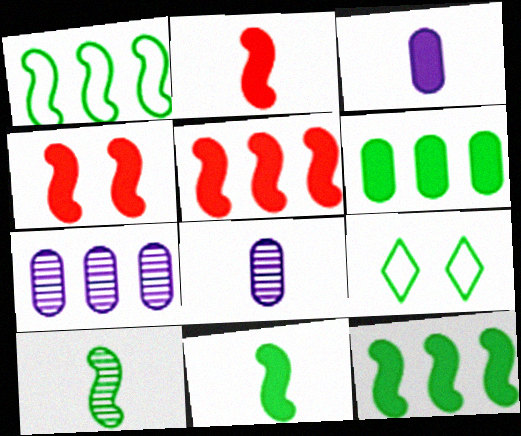[[2, 4, 5], 
[2, 7, 9], 
[5, 8, 9], 
[6, 9, 10]]